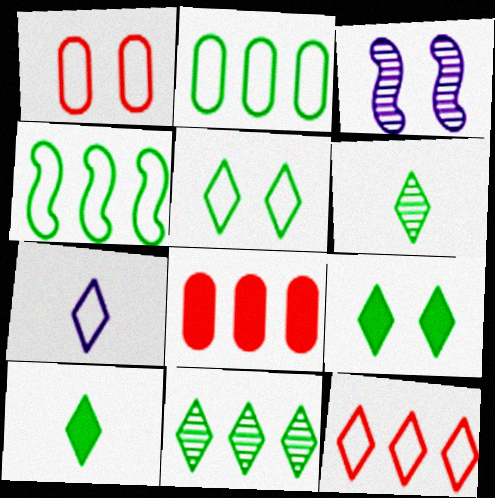[[1, 3, 9], 
[1, 4, 7], 
[5, 7, 12], 
[5, 10, 11]]